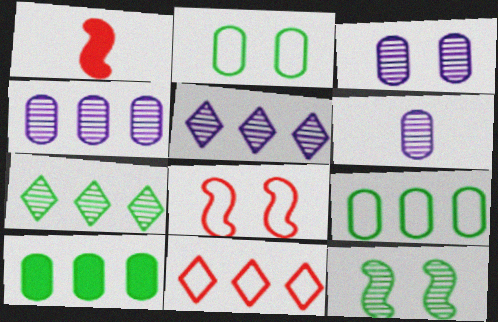[[1, 2, 5], 
[3, 4, 6]]